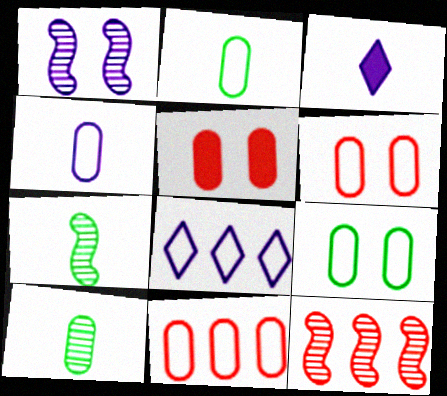[[1, 7, 12], 
[3, 9, 12], 
[4, 9, 11], 
[5, 7, 8]]